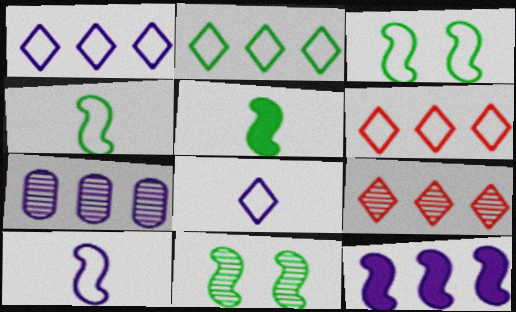[[1, 2, 6], 
[1, 7, 12]]